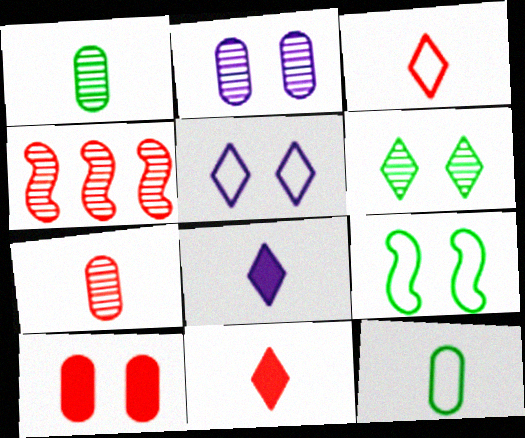[[3, 4, 10]]